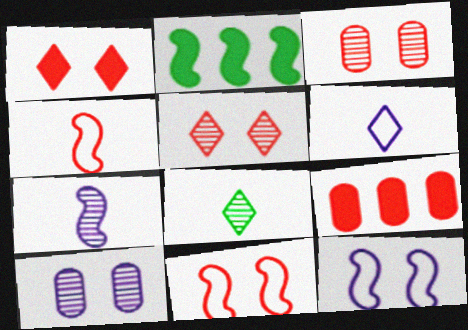[[1, 3, 11], 
[2, 3, 6], 
[2, 7, 11], 
[4, 5, 9], 
[8, 9, 12]]